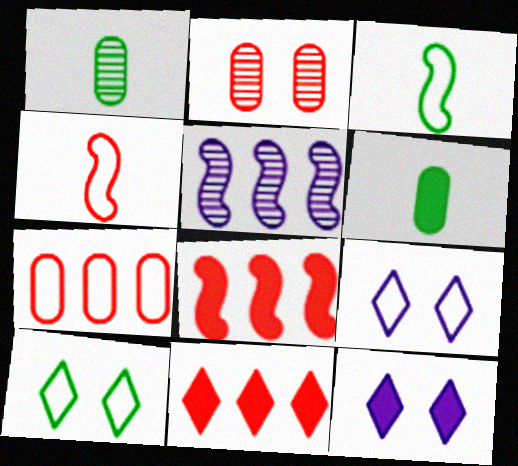[[1, 8, 9], 
[2, 4, 11], 
[3, 7, 9], 
[6, 8, 12]]